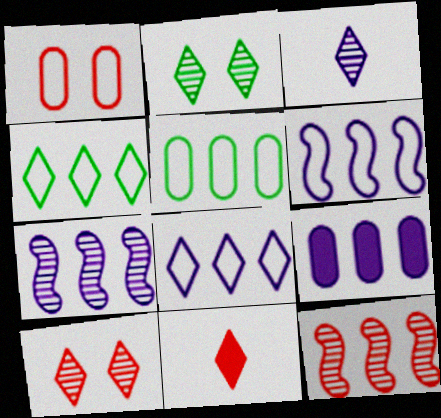[[1, 11, 12], 
[2, 8, 11], 
[4, 9, 12], 
[7, 8, 9]]